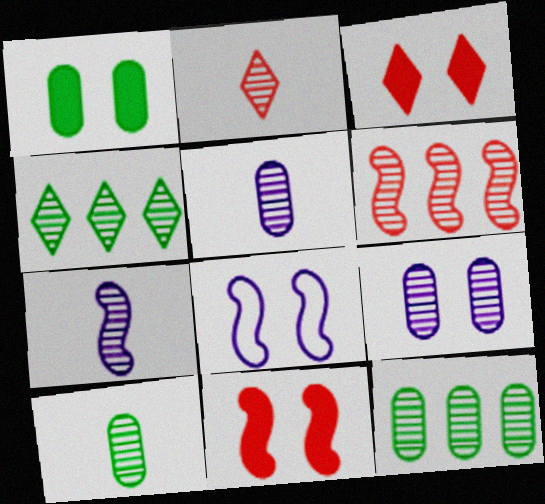[[2, 7, 10]]